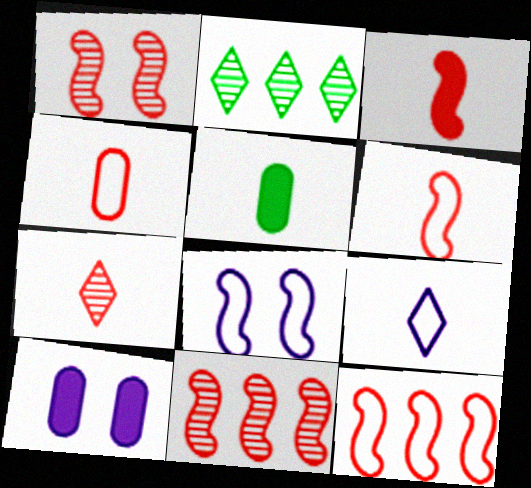[[1, 3, 12], 
[2, 6, 10], 
[3, 4, 7]]